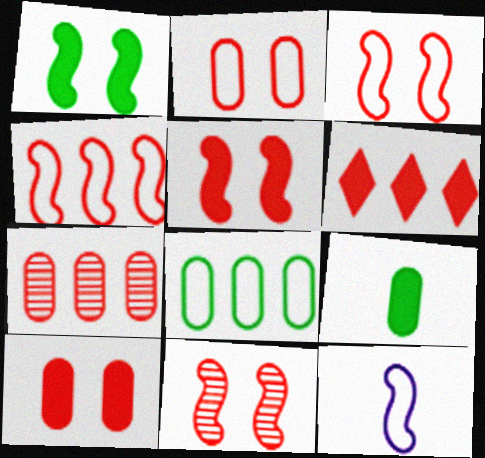[[3, 5, 11], 
[4, 6, 7]]